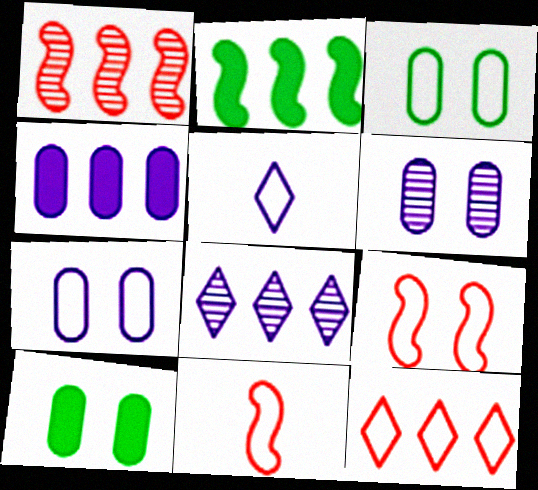[[1, 5, 10], 
[8, 10, 11]]